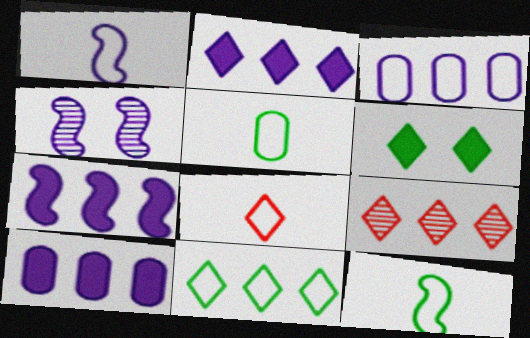[[1, 4, 7], 
[1, 5, 8], 
[2, 7, 10], 
[2, 9, 11]]